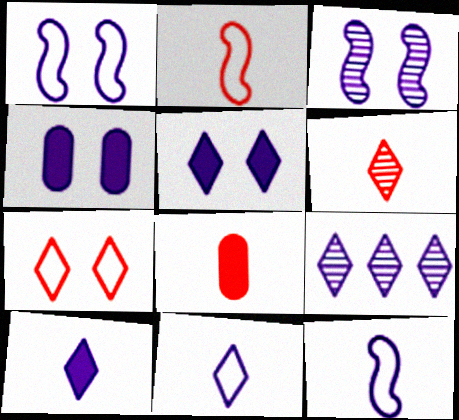[[2, 6, 8], 
[4, 9, 12], 
[5, 9, 11]]